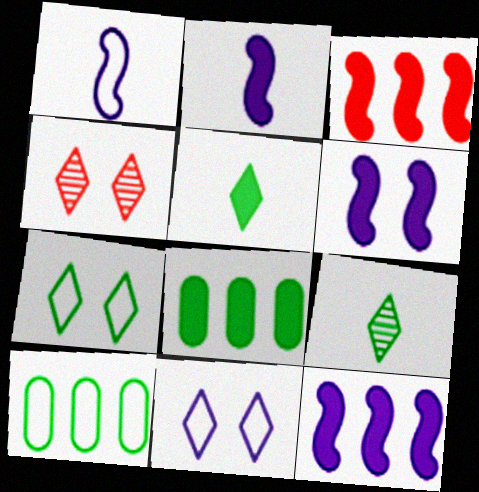[[1, 4, 8], 
[2, 4, 10], 
[2, 6, 12]]